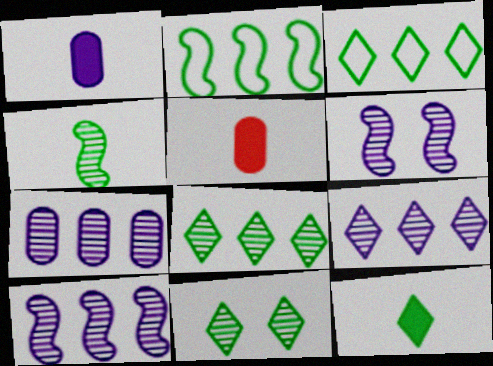[[3, 5, 6], 
[3, 11, 12], 
[7, 9, 10]]